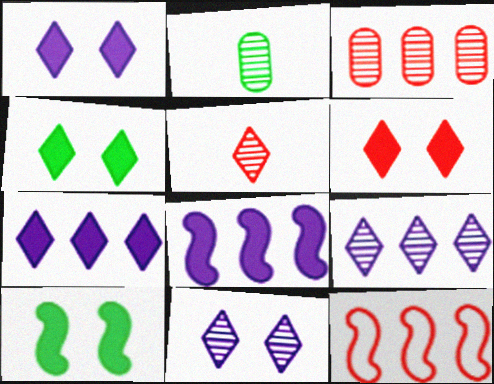[[1, 2, 12], 
[1, 4, 6]]